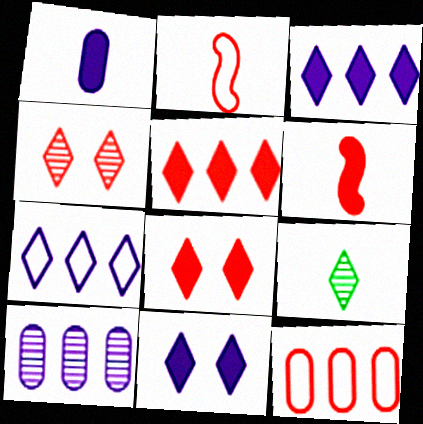[[1, 2, 9], 
[4, 6, 12], 
[7, 8, 9]]